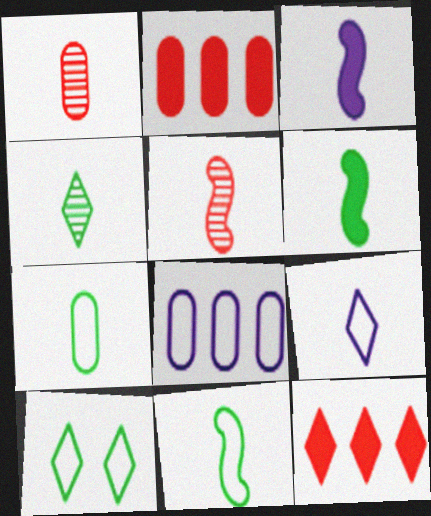[[1, 6, 9], 
[3, 5, 11], 
[4, 6, 7]]